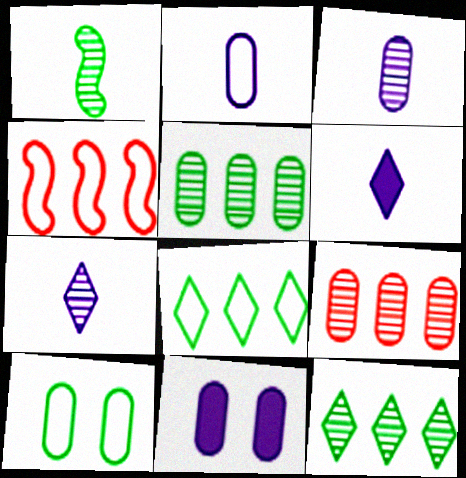[]